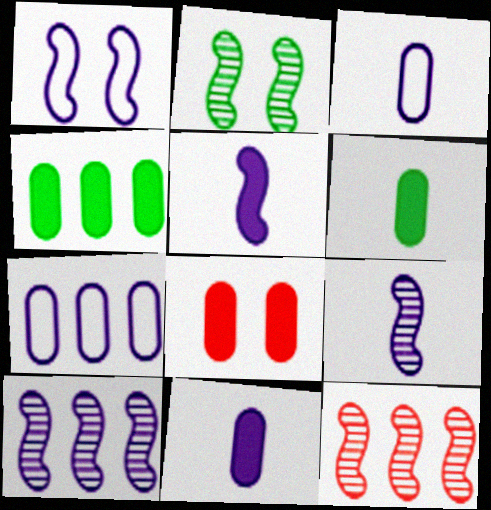[[1, 5, 10], 
[2, 9, 12], 
[4, 8, 11]]